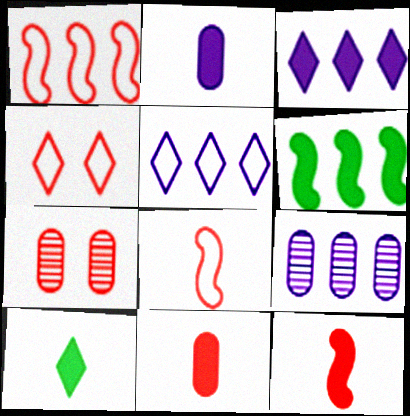[[2, 10, 12]]